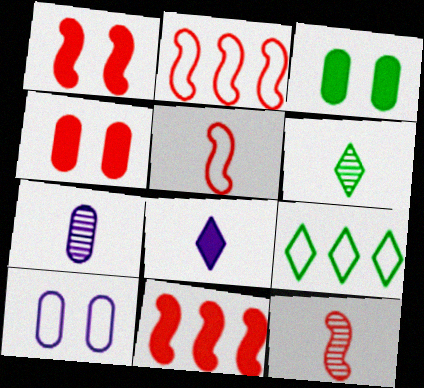[[1, 2, 12], 
[1, 7, 9], 
[3, 8, 11], 
[5, 9, 10], 
[6, 7, 12], 
[6, 10, 11]]